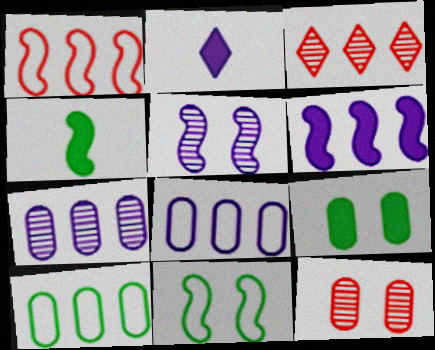[[1, 4, 5], 
[2, 5, 8], 
[3, 6, 10]]